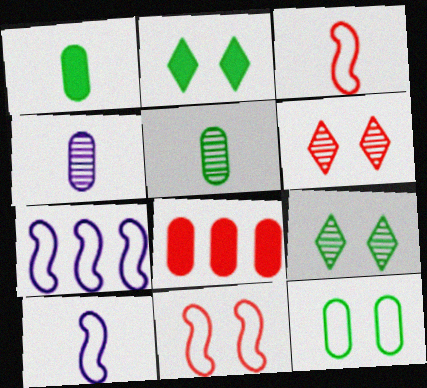[[1, 6, 7], 
[3, 6, 8], 
[4, 8, 12], 
[8, 9, 10]]